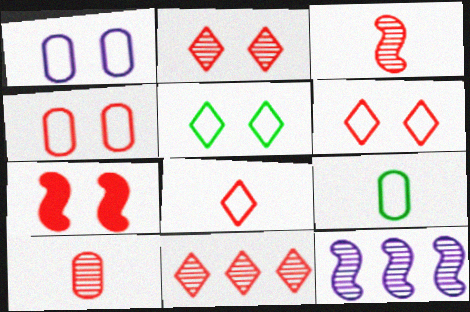[[2, 4, 7]]